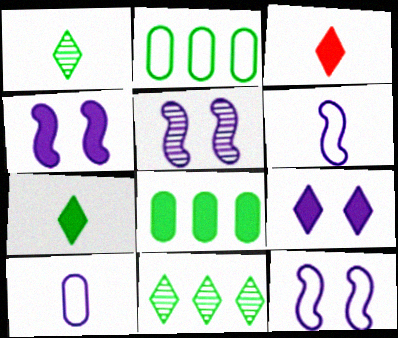[[2, 3, 5], 
[3, 4, 8], 
[4, 5, 12]]